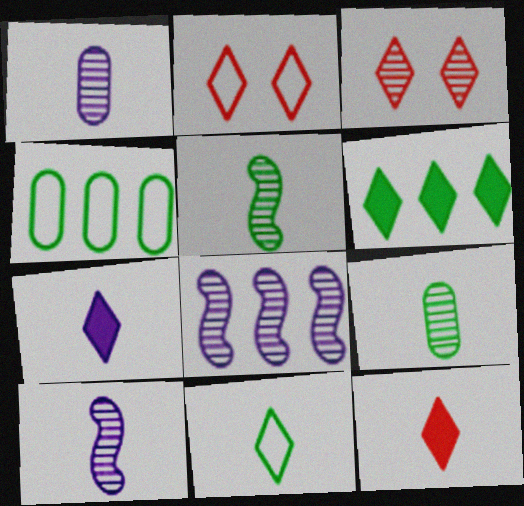[[3, 8, 9]]